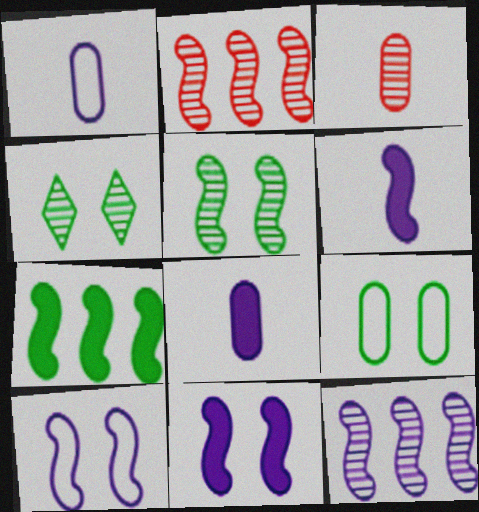[[3, 4, 12], 
[6, 10, 12]]